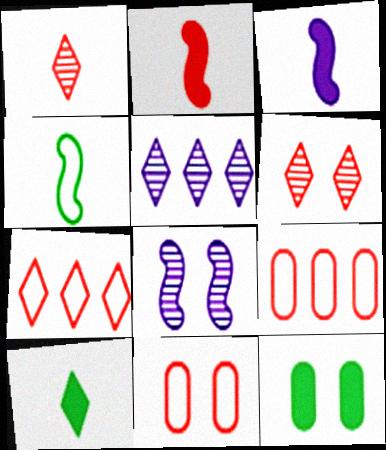[[2, 6, 9], 
[8, 9, 10]]